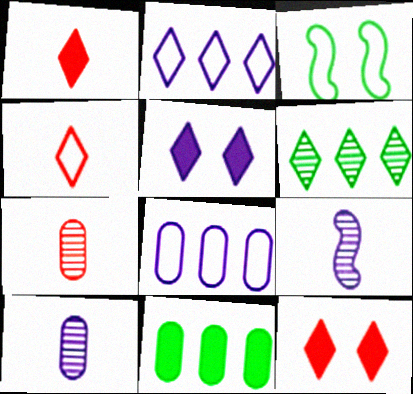[[3, 4, 8], 
[4, 5, 6], 
[5, 8, 9]]